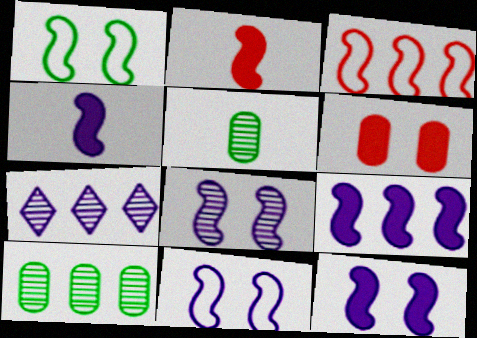[[4, 9, 12], 
[8, 11, 12]]